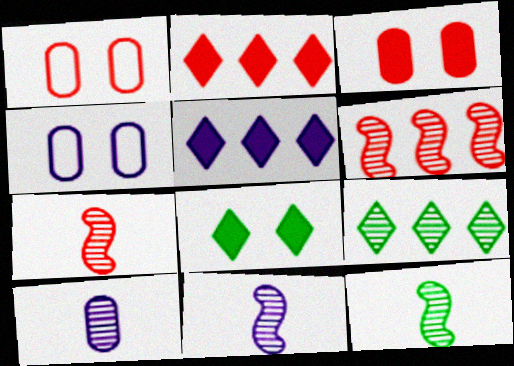[[1, 2, 7], 
[1, 5, 12], 
[2, 4, 12], 
[4, 5, 11], 
[7, 11, 12]]